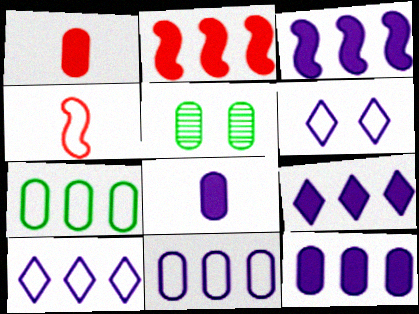[[1, 5, 11], 
[3, 9, 12], 
[4, 5, 9], 
[4, 6, 7]]